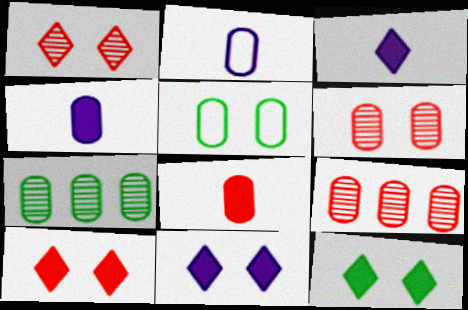[[4, 5, 9], 
[10, 11, 12]]